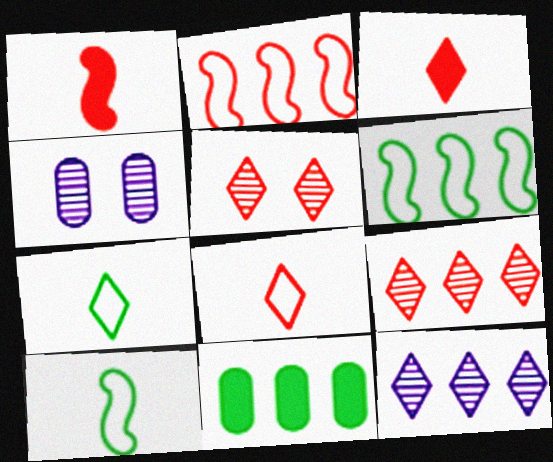[[2, 11, 12], 
[3, 4, 6]]